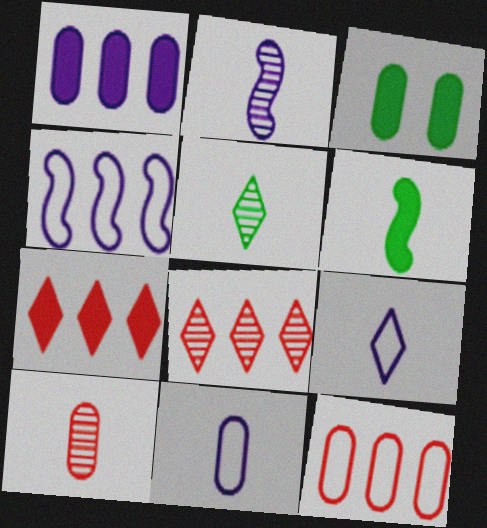[[2, 5, 10], 
[6, 9, 10]]